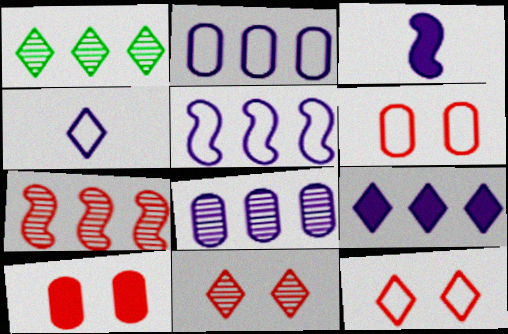[[1, 3, 6], 
[1, 7, 8], 
[5, 8, 9]]